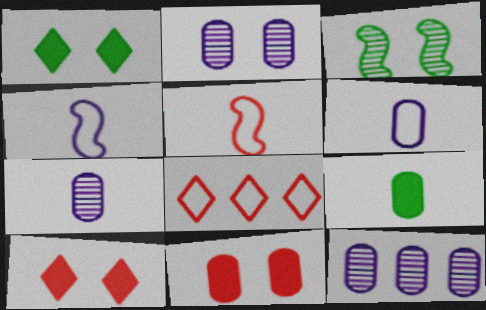[[1, 5, 12], 
[2, 7, 12]]